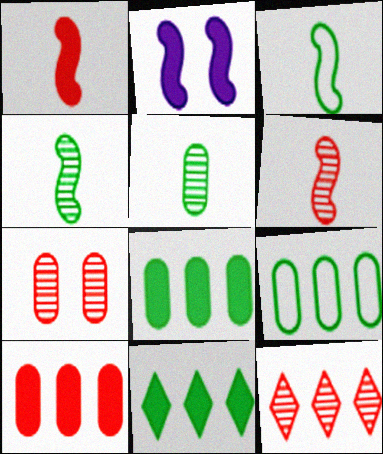[[6, 7, 12]]